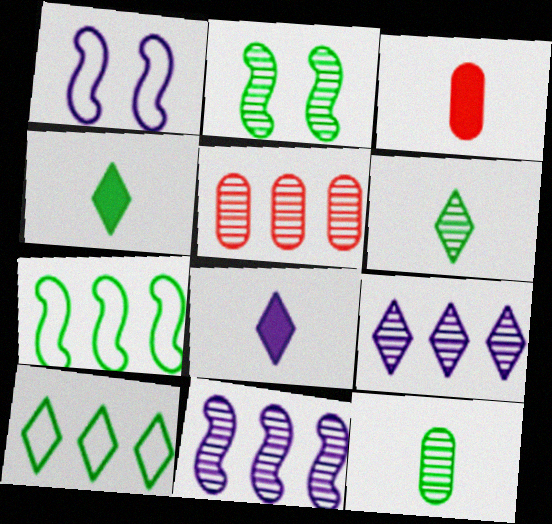[[1, 4, 5]]